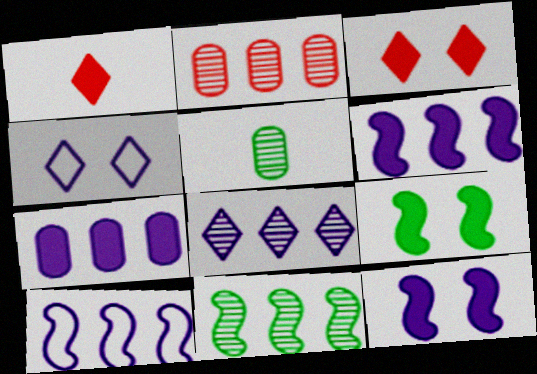[[1, 7, 9], 
[2, 8, 11], 
[3, 5, 10], 
[7, 8, 10]]